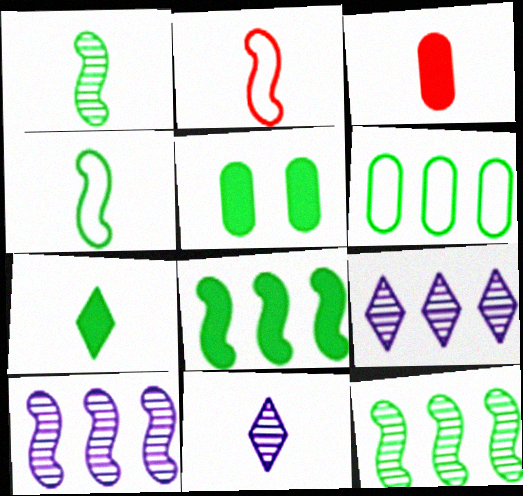[[2, 5, 9], 
[3, 4, 11], 
[5, 7, 8]]